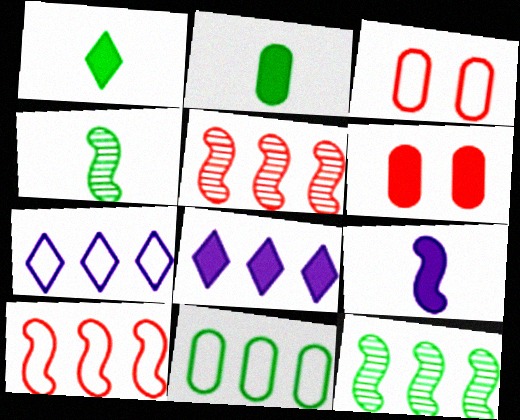[[3, 4, 8], 
[4, 6, 7], 
[5, 8, 11], 
[7, 10, 11]]